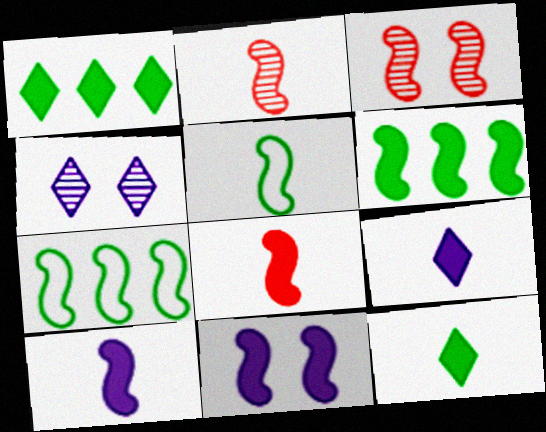[[2, 5, 10], 
[2, 7, 11], 
[3, 7, 10], 
[6, 8, 11]]